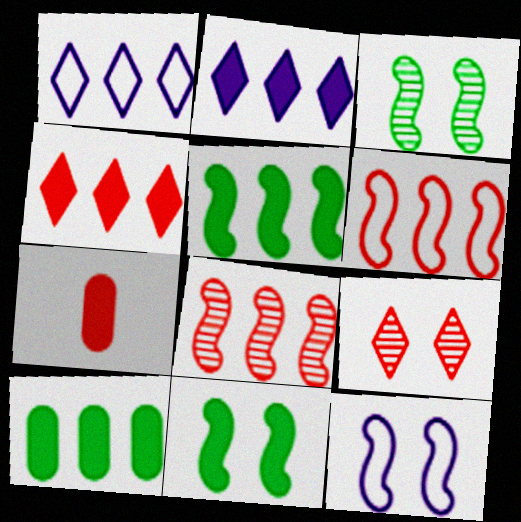[[1, 3, 7], 
[1, 8, 10], 
[2, 7, 11], 
[6, 7, 9]]